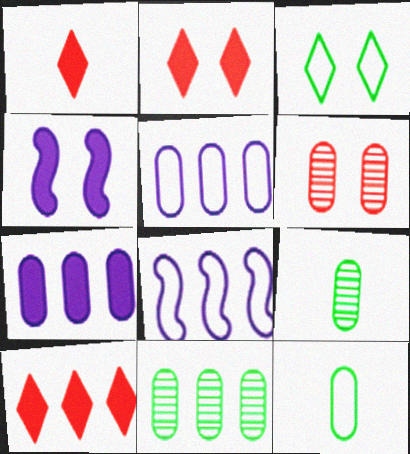[[1, 2, 10], 
[2, 8, 9], 
[3, 4, 6], 
[6, 7, 12], 
[8, 10, 11]]